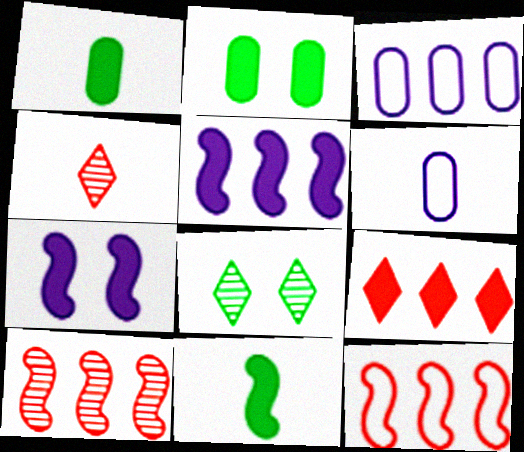[[1, 7, 9], 
[4, 6, 11]]